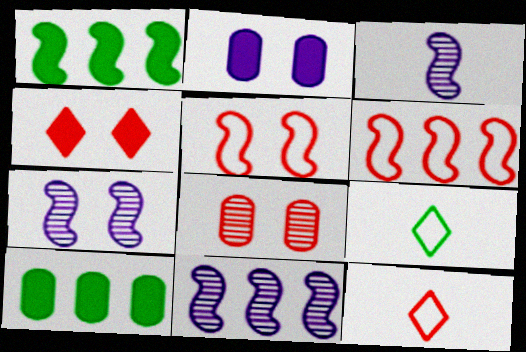[[1, 3, 5], 
[1, 6, 11], 
[3, 7, 11], 
[4, 5, 8], 
[7, 10, 12]]